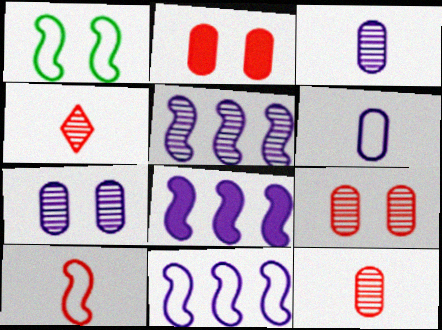[[1, 10, 11], 
[5, 8, 11]]